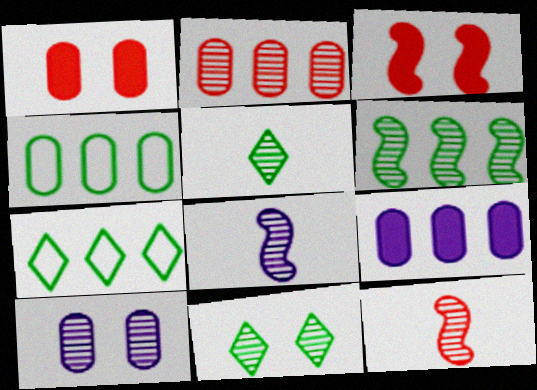[[1, 7, 8], 
[2, 4, 9], 
[2, 8, 11]]